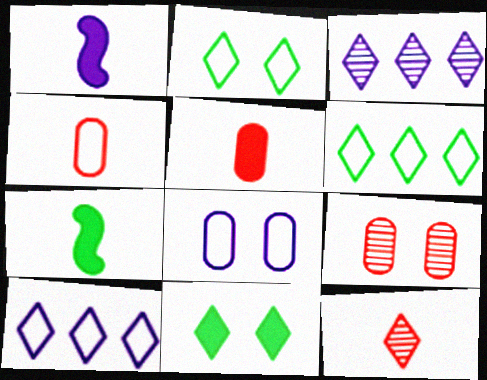[[1, 3, 8], 
[1, 6, 9], 
[7, 9, 10], 
[10, 11, 12]]